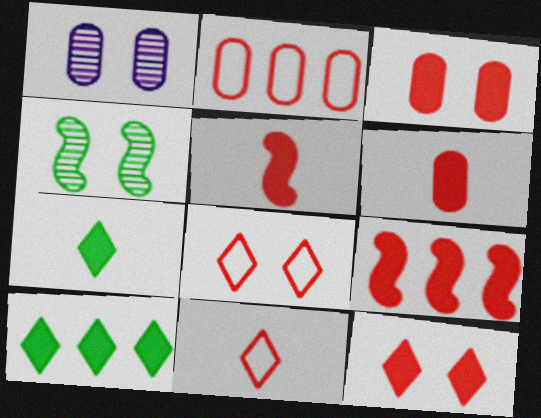[[6, 9, 12]]